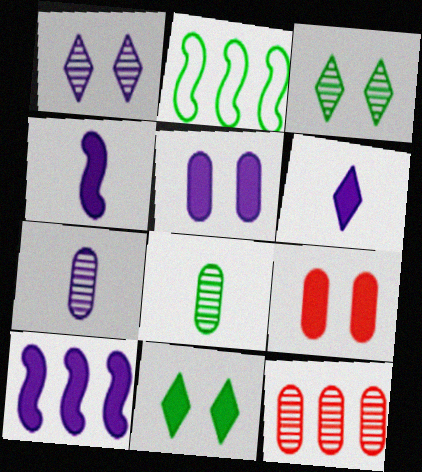[[2, 8, 11], 
[5, 6, 10]]